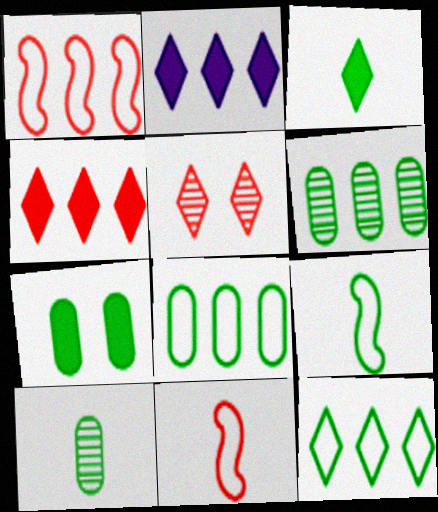[[1, 2, 6], 
[3, 9, 10], 
[7, 8, 10]]